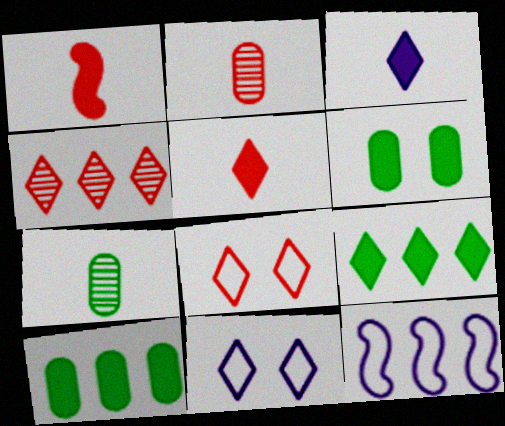[[4, 5, 8], 
[4, 10, 12]]